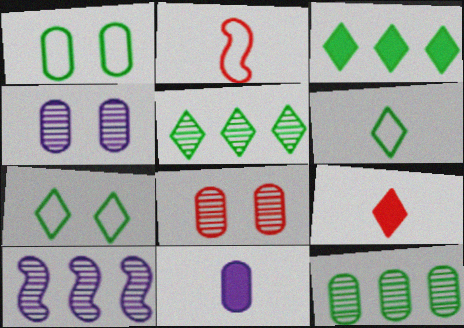[[1, 9, 10], 
[2, 3, 4]]